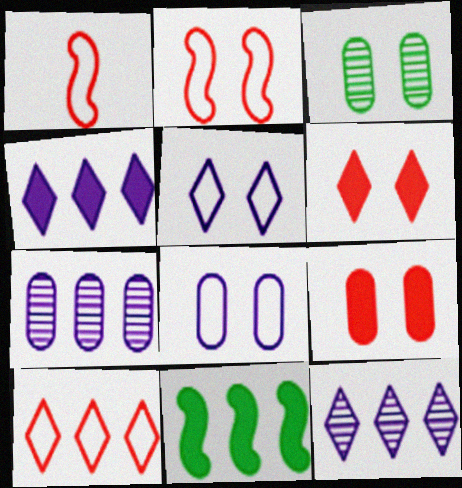[[1, 3, 4], 
[3, 8, 9], 
[7, 10, 11]]